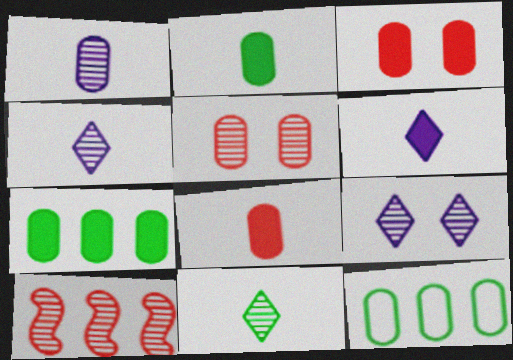[[1, 3, 12]]